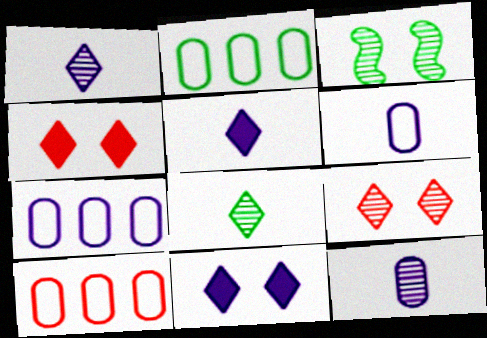[[2, 7, 10], 
[3, 5, 10]]